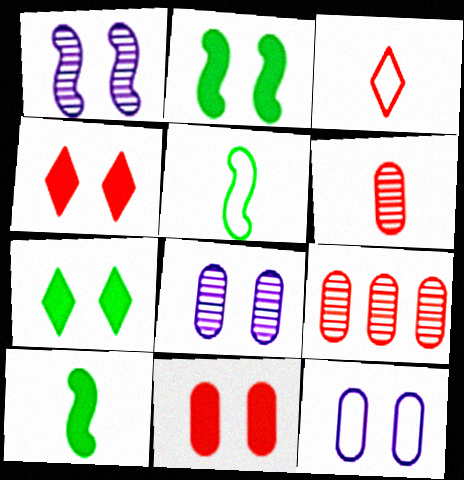[]